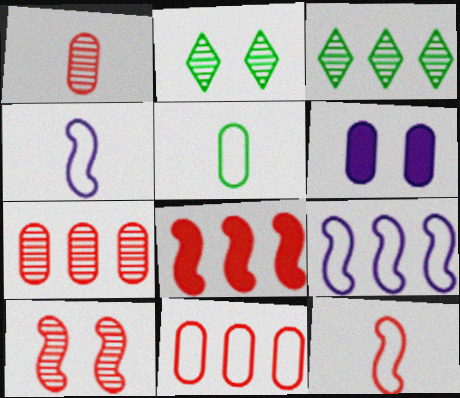[[3, 6, 12], 
[5, 6, 7], 
[8, 10, 12]]